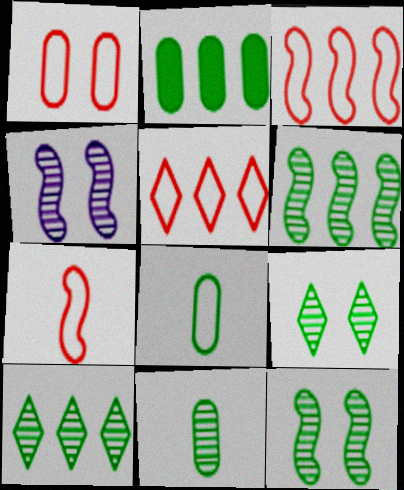[[1, 5, 7], 
[6, 9, 11], 
[10, 11, 12]]